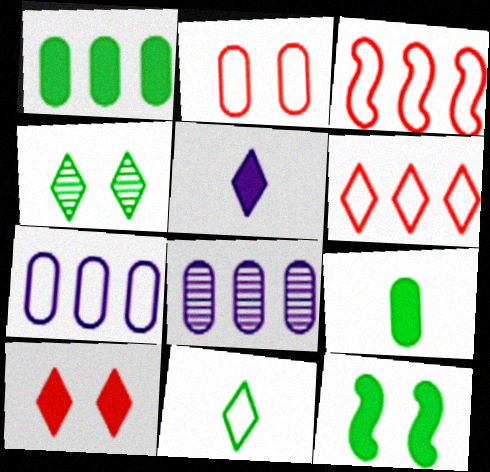[[2, 8, 9], 
[4, 5, 6]]